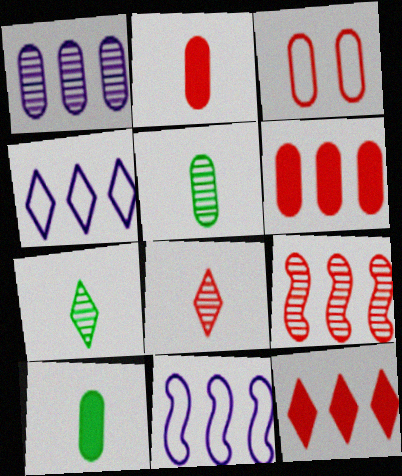[[1, 3, 10]]